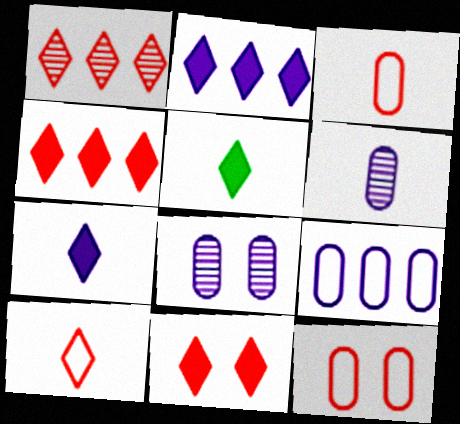[[1, 10, 11], 
[2, 5, 11]]